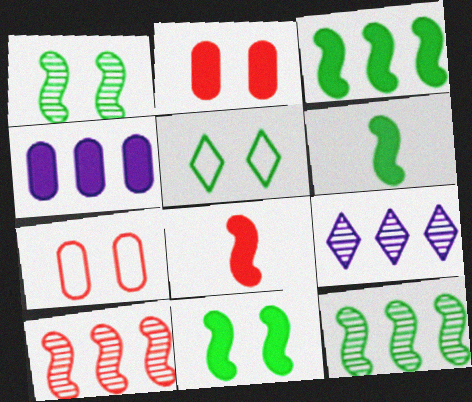[[3, 6, 11], 
[6, 7, 9]]